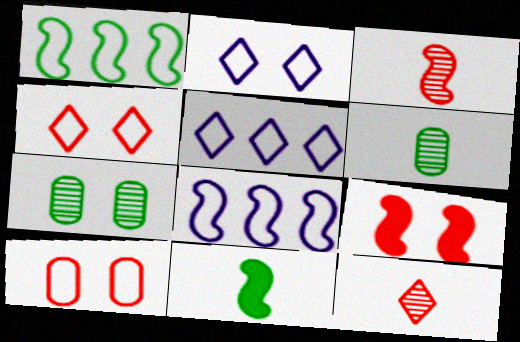[[2, 7, 9], 
[5, 6, 9]]